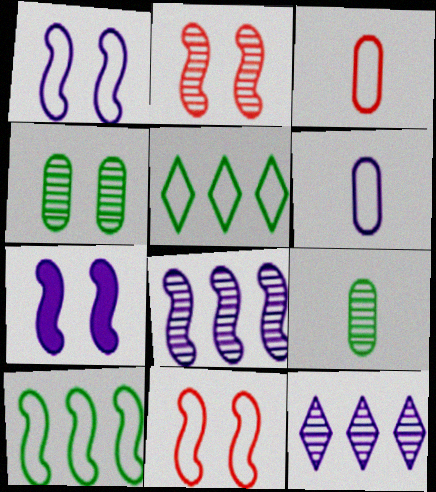[[1, 3, 5], 
[2, 9, 12], 
[5, 6, 11], 
[6, 7, 12]]